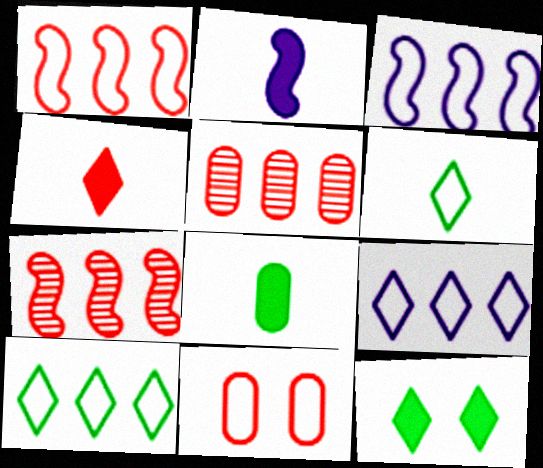[[2, 4, 8], 
[3, 6, 11], 
[4, 7, 11]]